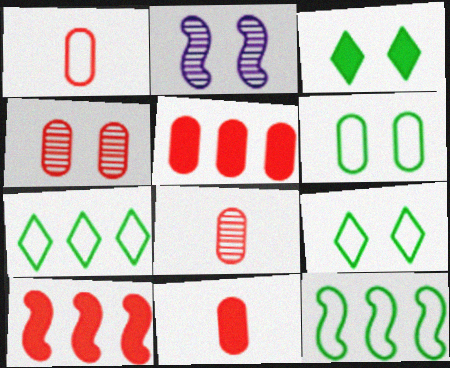[[1, 4, 5], 
[1, 8, 11], 
[2, 7, 11]]